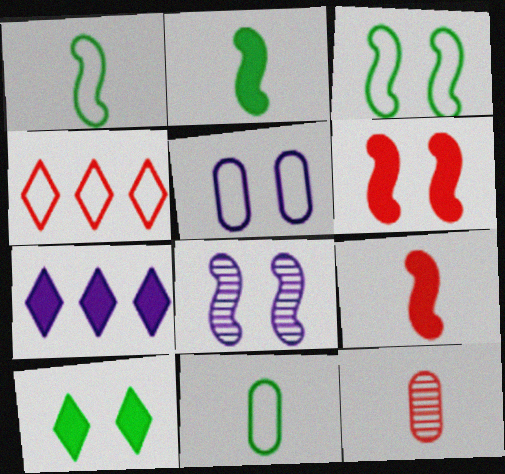[[1, 4, 5], 
[3, 6, 8], 
[3, 7, 12], 
[4, 6, 12]]